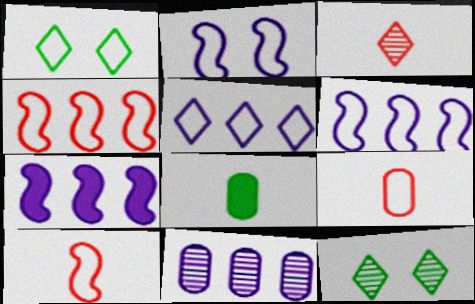[[1, 6, 9], 
[5, 7, 11], 
[7, 9, 12]]